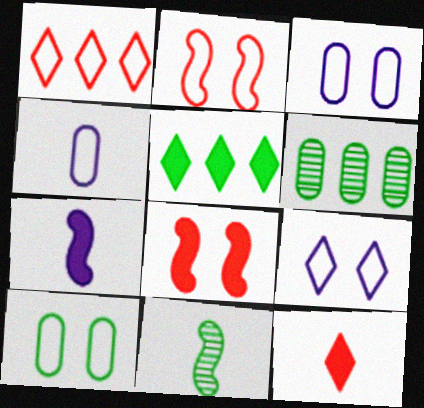[[2, 9, 10], 
[4, 11, 12], 
[5, 10, 11]]